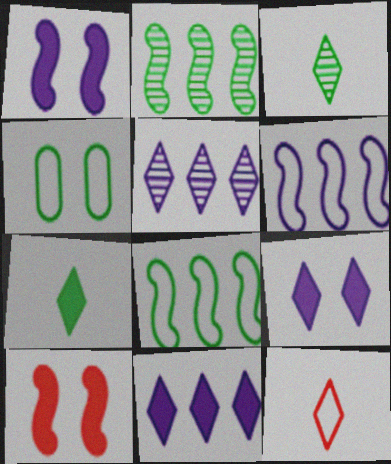[[2, 4, 7], 
[4, 6, 12]]